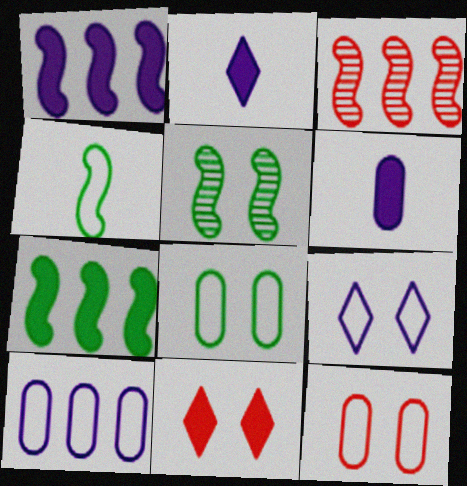[[2, 3, 8], 
[4, 5, 7], 
[6, 7, 11]]